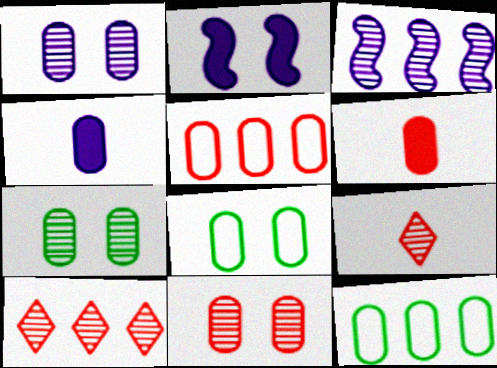[[1, 6, 12], 
[1, 7, 11], 
[2, 9, 12], 
[3, 7, 9], 
[4, 5, 7], 
[4, 11, 12], 
[5, 6, 11]]